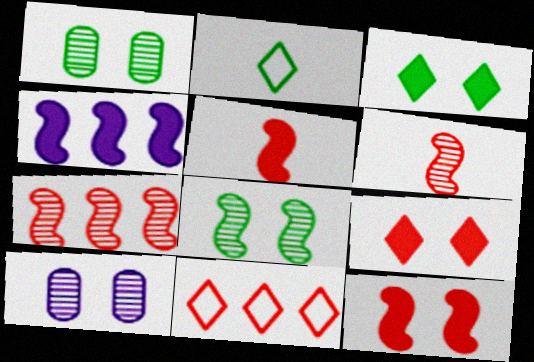[]